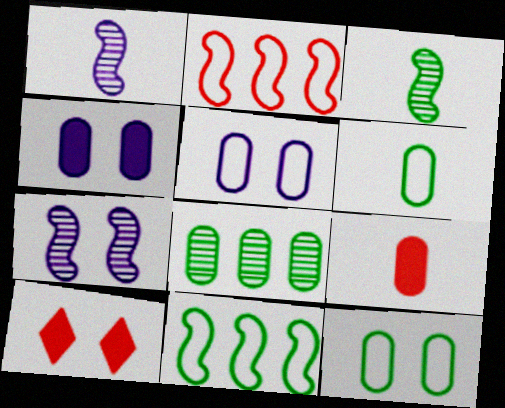[[5, 8, 9], 
[7, 10, 12]]